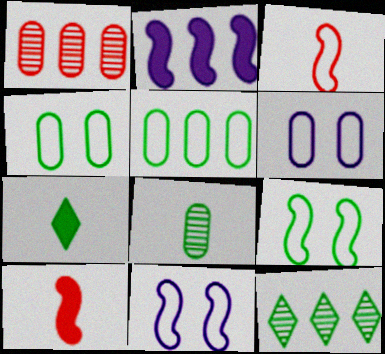[[1, 7, 11], 
[6, 10, 12]]